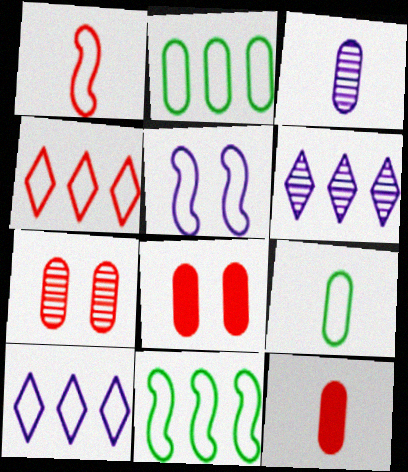[[1, 5, 11], 
[2, 3, 8], 
[3, 9, 12], 
[4, 5, 9]]